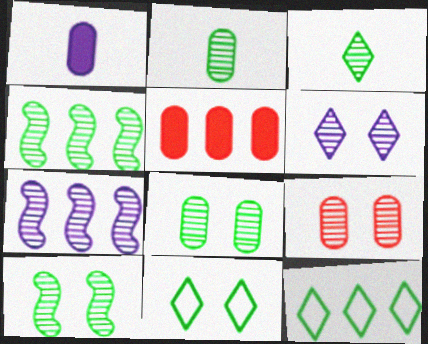[[3, 4, 8], 
[3, 7, 9], 
[5, 7, 12], 
[6, 9, 10]]